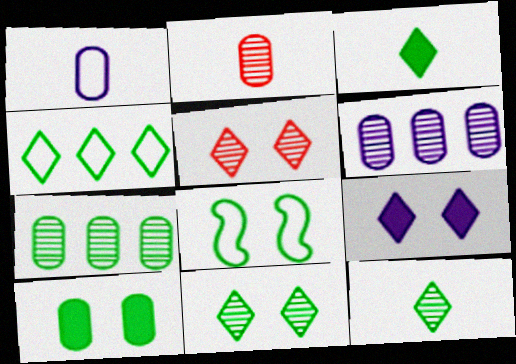[[3, 4, 11], 
[3, 7, 8], 
[8, 10, 11]]